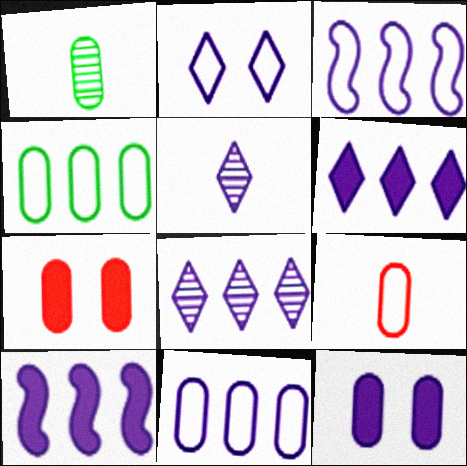[[1, 7, 11], 
[2, 5, 6], 
[3, 5, 12], 
[8, 10, 11]]